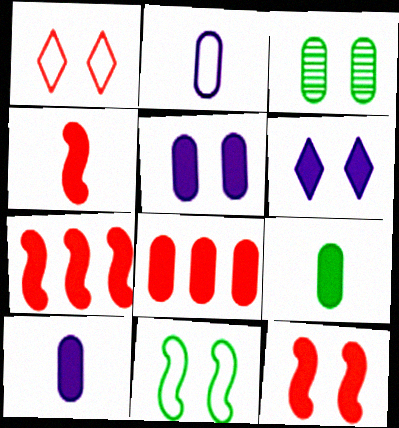[[2, 3, 8], 
[4, 7, 12], 
[5, 8, 9], 
[6, 7, 9]]